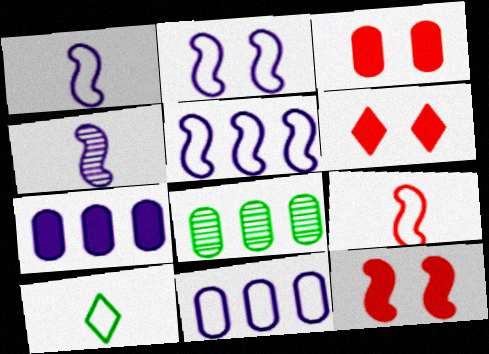[[1, 2, 5], 
[1, 6, 8], 
[3, 6, 12]]